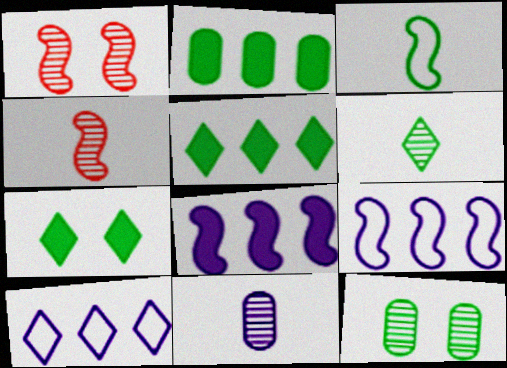[[1, 3, 8], 
[3, 5, 12], 
[4, 6, 11]]